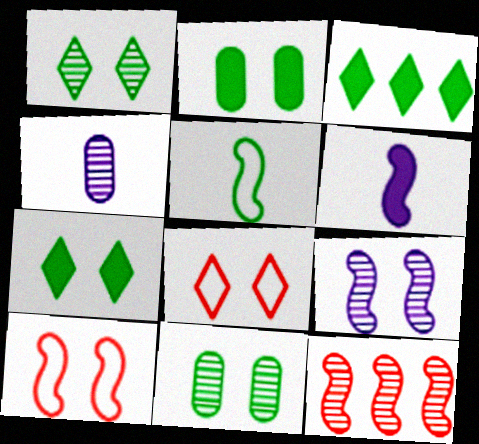[[1, 4, 12], 
[2, 8, 9], 
[3, 4, 10], 
[3, 5, 11]]